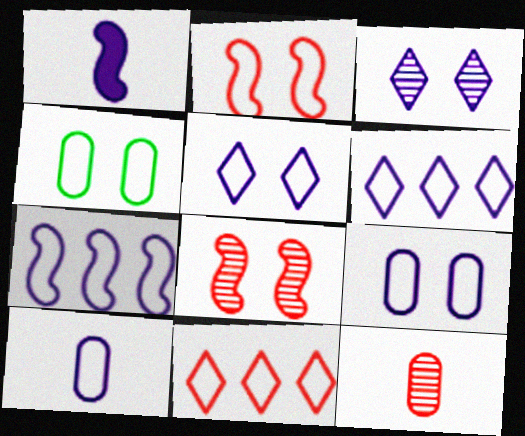[[2, 4, 5], 
[5, 7, 10]]